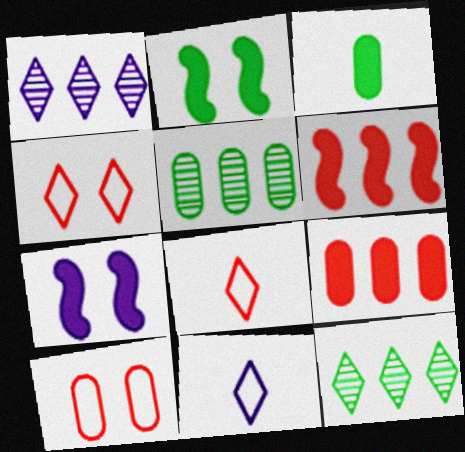[[5, 7, 8]]